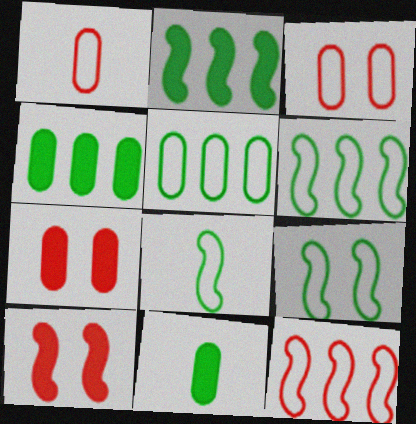[[6, 8, 9]]